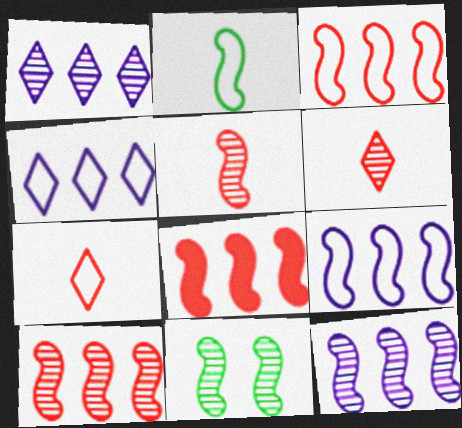[[3, 8, 10], 
[5, 11, 12]]